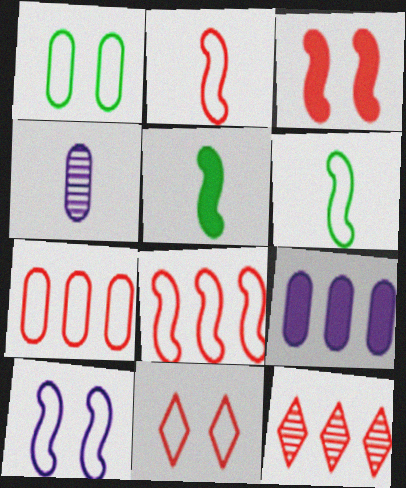[[1, 10, 11], 
[2, 7, 11], 
[6, 8, 10]]